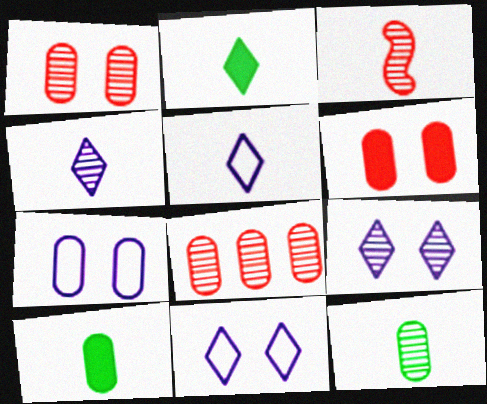[[3, 4, 12], 
[3, 5, 10], 
[7, 8, 10]]